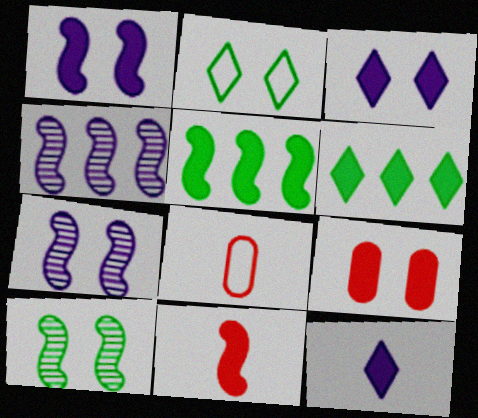[[1, 5, 11], 
[2, 7, 9], 
[5, 9, 12], 
[6, 7, 8]]